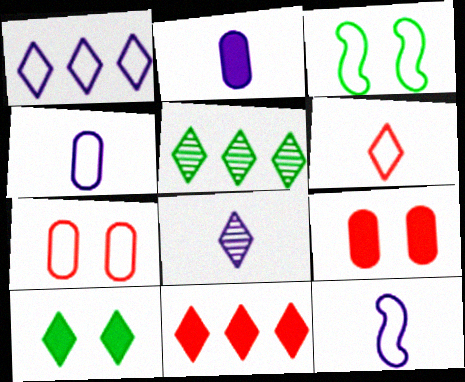[[1, 5, 11], 
[2, 8, 12], 
[5, 9, 12]]